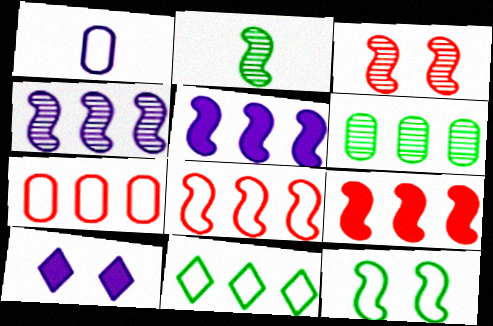[[1, 4, 10], 
[2, 3, 4], 
[2, 7, 10]]